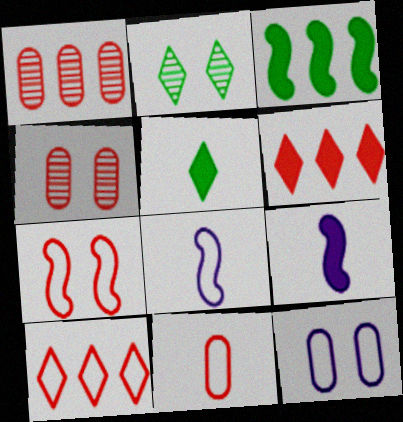[[7, 10, 11]]